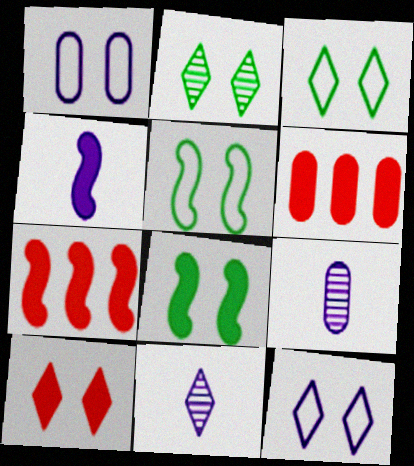[[2, 10, 12], 
[3, 7, 9], 
[4, 7, 8], 
[5, 6, 11]]